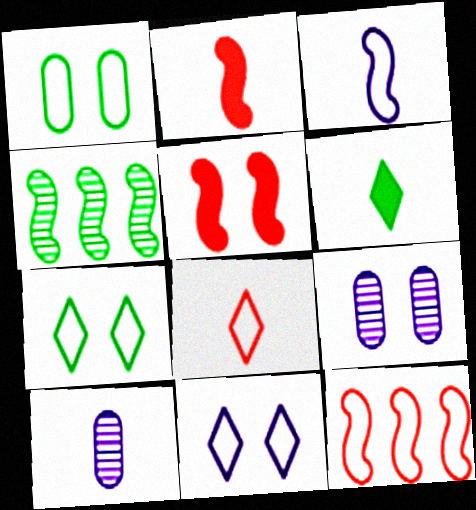[[1, 4, 6], 
[3, 4, 5], 
[5, 7, 9], 
[6, 9, 12]]